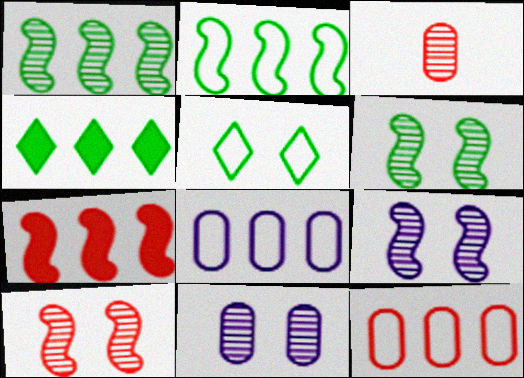[[6, 9, 10]]